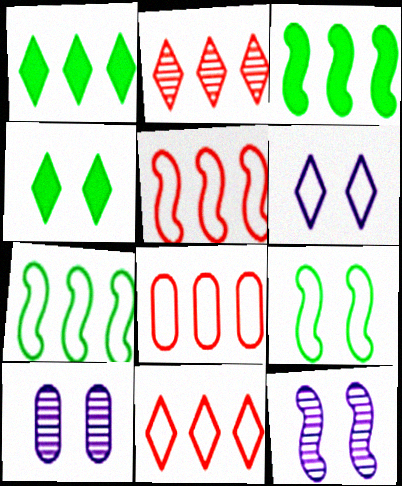[[5, 8, 11]]